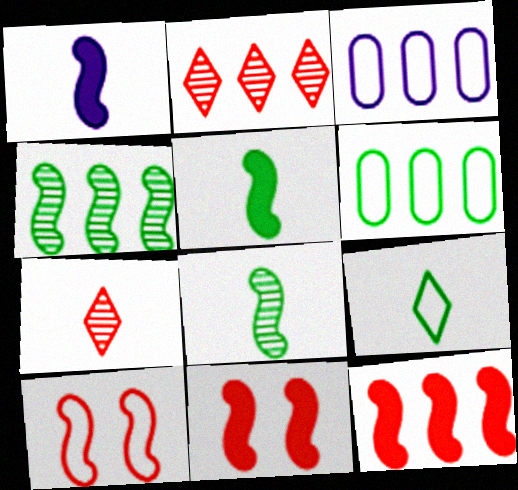[[1, 4, 10], 
[3, 9, 10]]